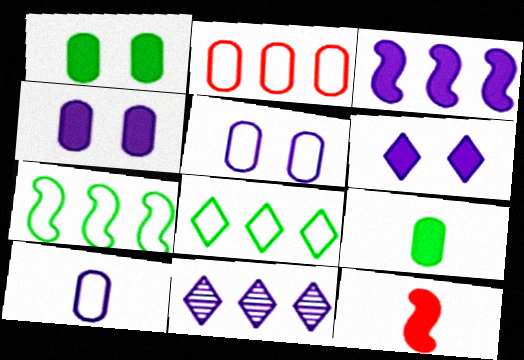[]